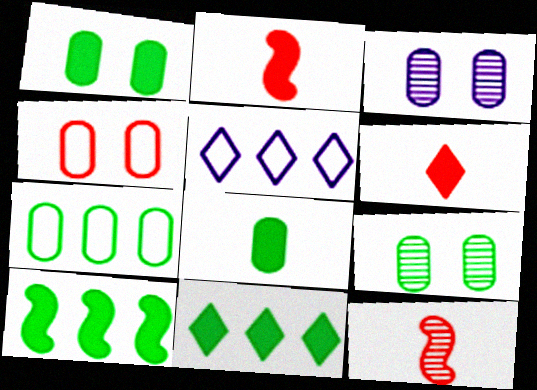[[1, 3, 4], 
[1, 5, 12], 
[2, 5, 9], 
[7, 8, 9]]